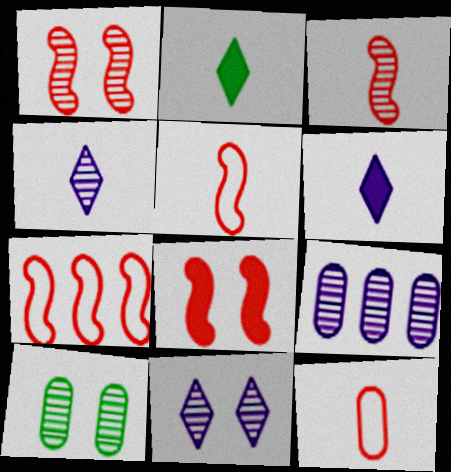[[1, 10, 11], 
[3, 7, 8], 
[6, 7, 10]]